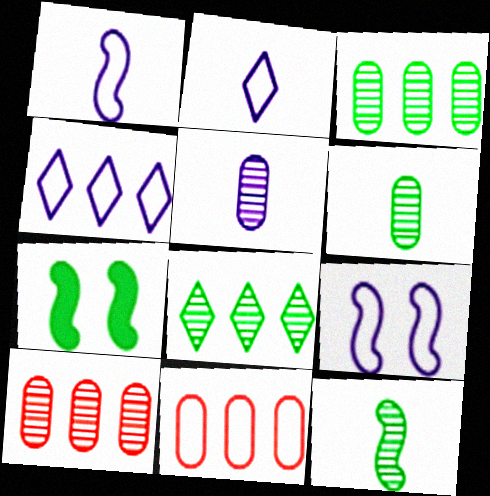[[2, 7, 10]]